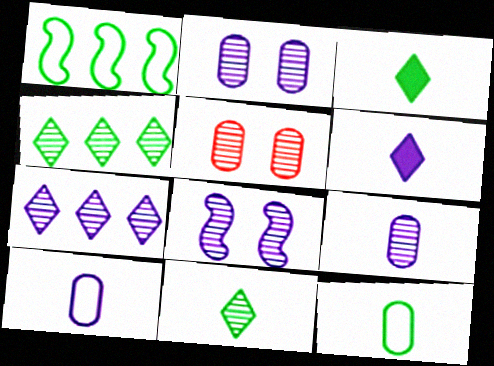[[1, 5, 6], 
[7, 8, 9]]